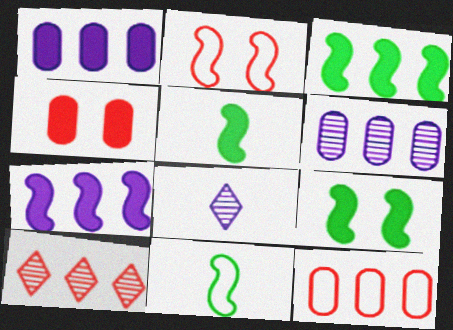[[3, 5, 9], 
[8, 9, 12]]